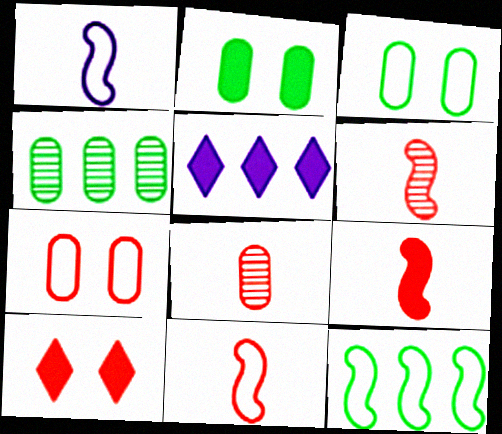[[1, 4, 10], 
[2, 5, 9], 
[3, 5, 6], 
[6, 9, 11]]